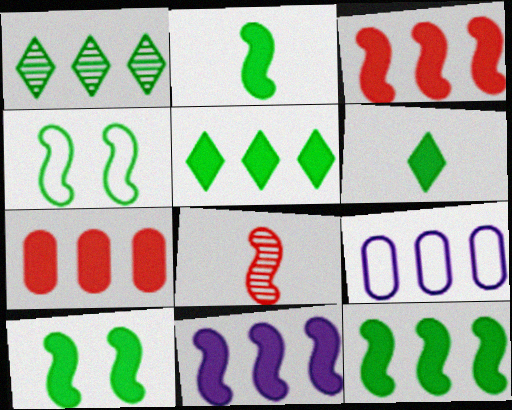[[1, 3, 9], 
[2, 10, 12], 
[3, 11, 12], 
[4, 8, 11], 
[5, 7, 11]]